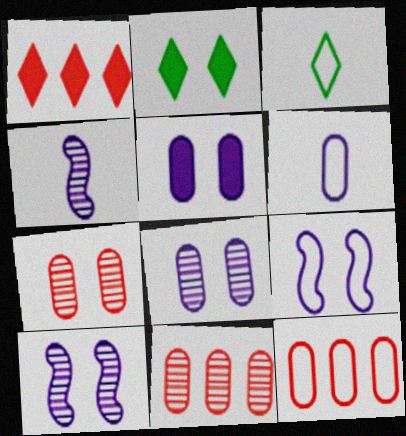[[2, 4, 12], 
[2, 7, 9], 
[3, 9, 12]]